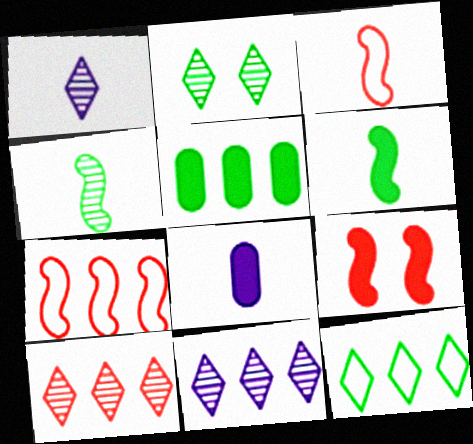[[1, 2, 10], 
[2, 7, 8], 
[5, 7, 11]]